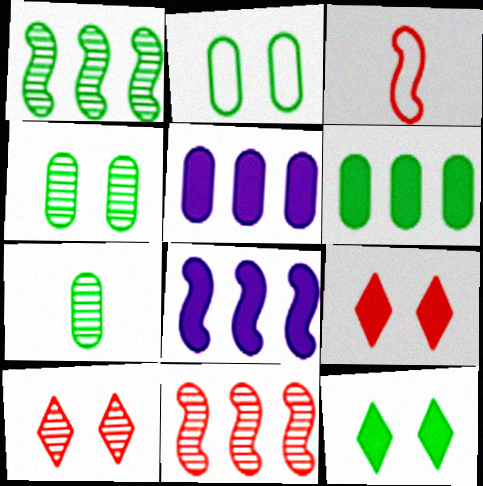[[2, 6, 7]]